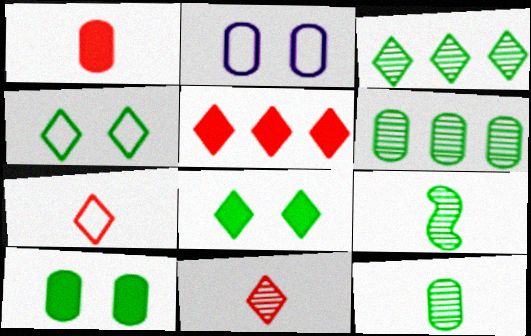[[1, 2, 6], 
[2, 5, 9]]